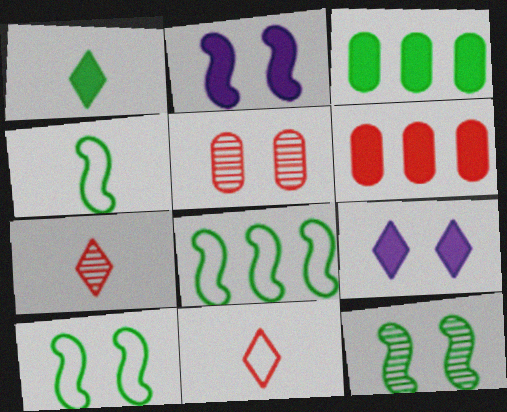[[1, 2, 6], 
[4, 8, 10], 
[5, 9, 10]]